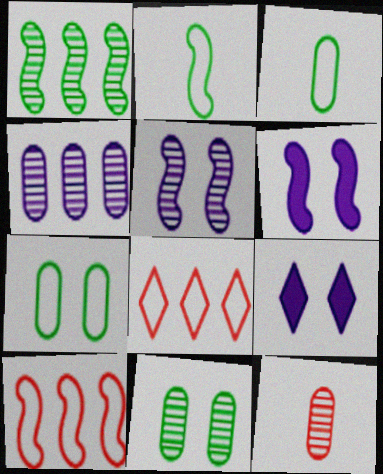[[4, 11, 12]]